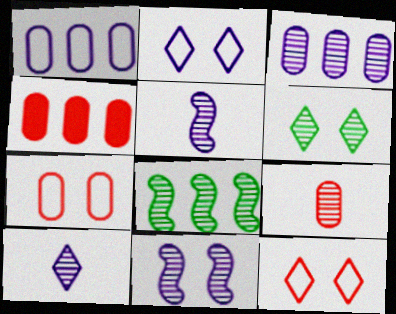[[3, 10, 11], 
[4, 7, 9]]